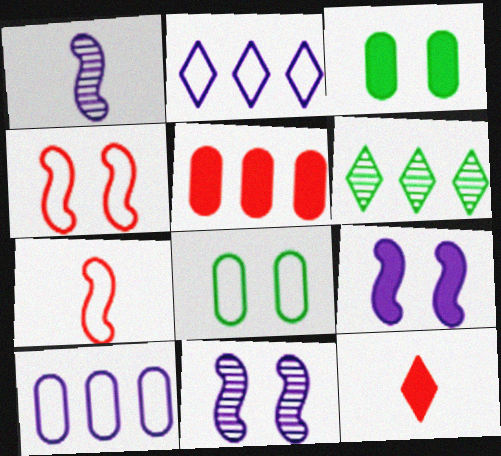[[2, 7, 8]]